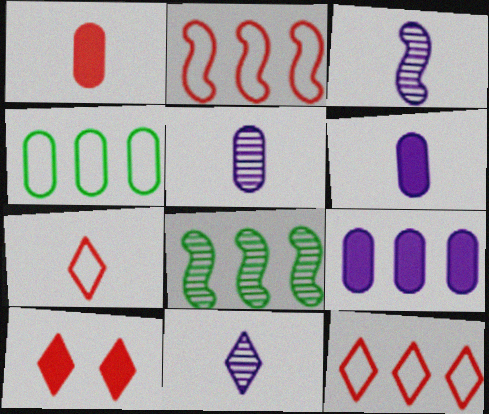[[3, 4, 10], 
[3, 5, 11], 
[8, 9, 12]]